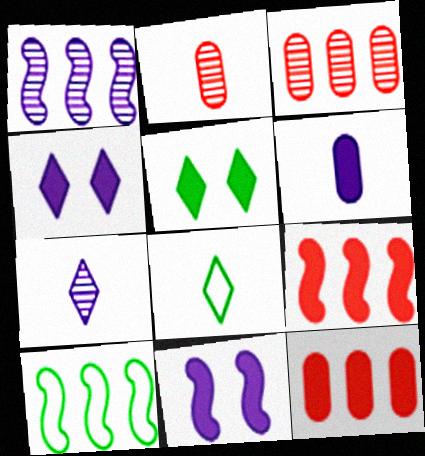[[1, 9, 10], 
[2, 4, 10], 
[3, 8, 11], 
[5, 6, 9]]